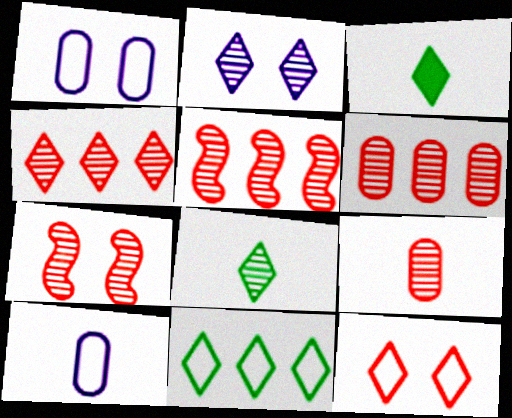[[1, 3, 5], 
[2, 4, 8], 
[4, 5, 6], 
[4, 7, 9]]